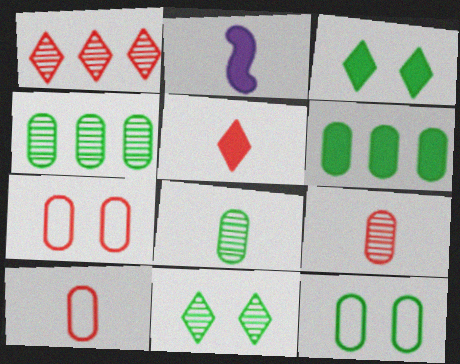[[1, 2, 12], 
[6, 8, 12]]